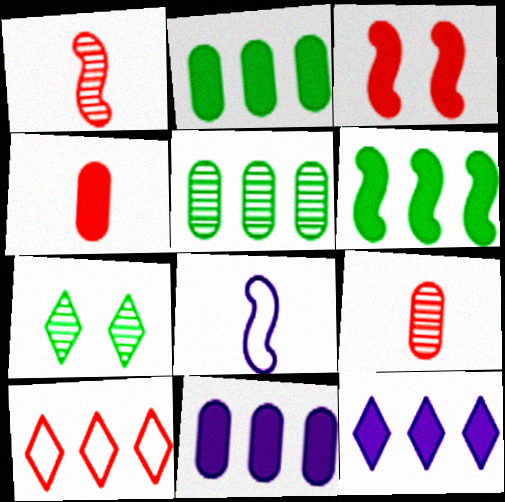[[3, 9, 10]]